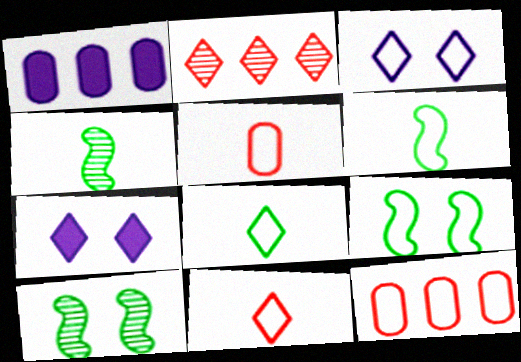[[1, 10, 11], 
[2, 7, 8], 
[3, 6, 12], 
[4, 7, 12]]